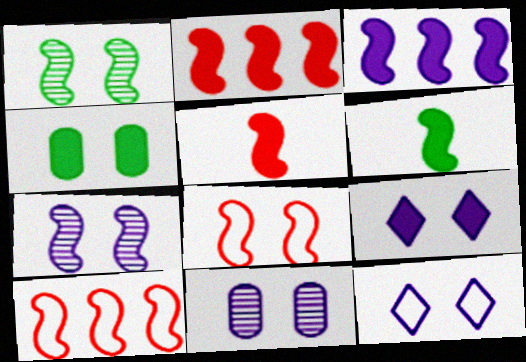[[6, 7, 10]]